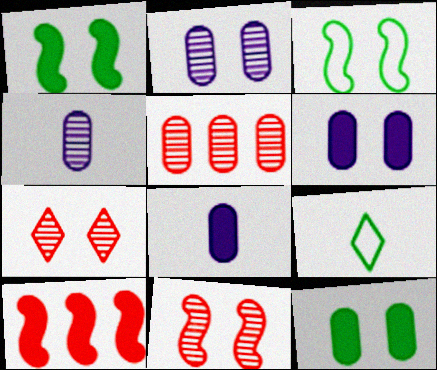[[2, 9, 10], 
[3, 6, 7]]